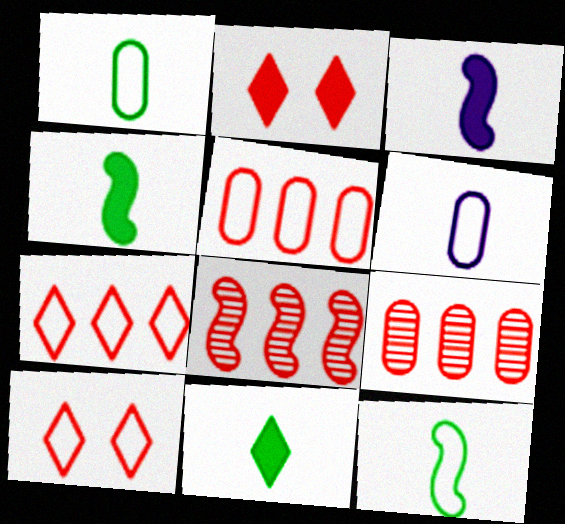[]